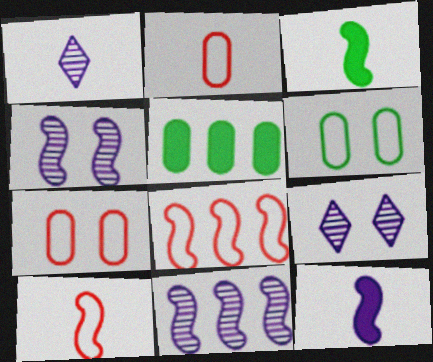[[1, 2, 3], 
[3, 4, 8], 
[5, 9, 10]]